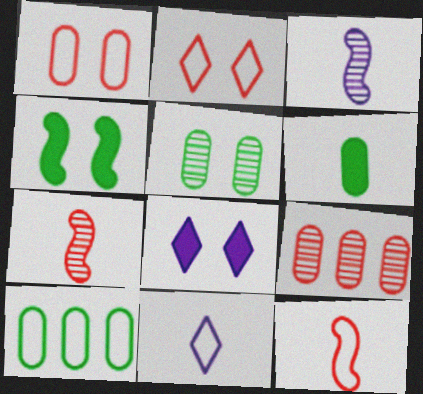[[4, 9, 11], 
[5, 6, 10], 
[6, 7, 11], 
[7, 8, 10]]